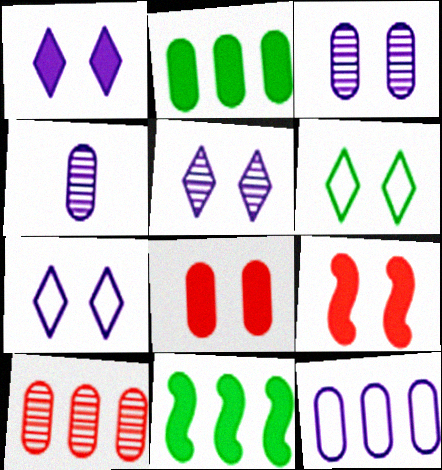[[1, 5, 7], 
[2, 10, 12], 
[3, 6, 9]]